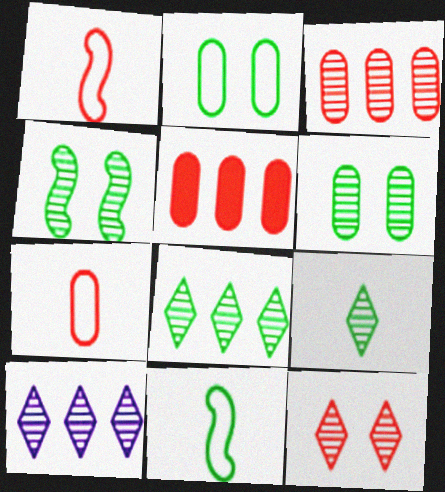[[1, 5, 12], 
[9, 10, 12]]